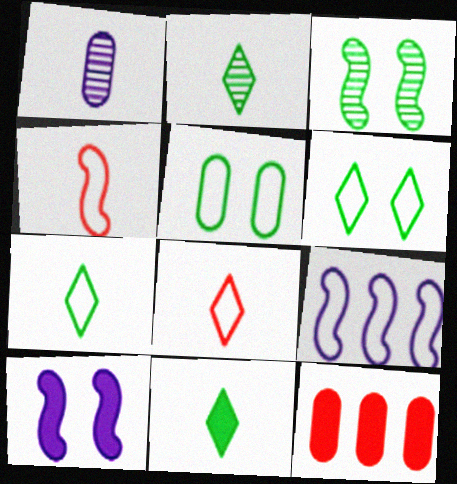[[1, 4, 11], 
[1, 5, 12], 
[2, 7, 11], 
[5, 8, 9], 
[10, 11, 12]]